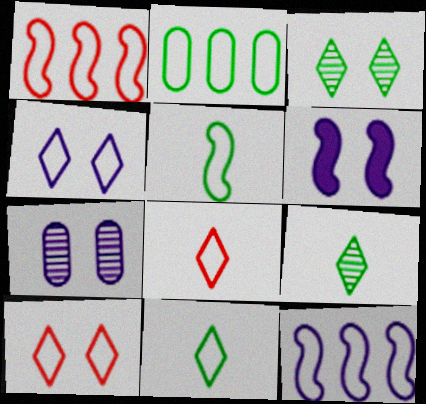[[4, 6, 7]]